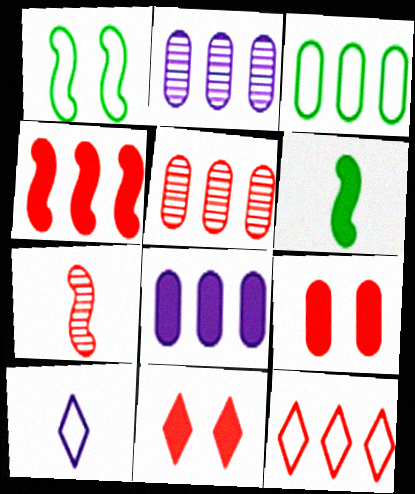[[3, 5, 8], 
[4, 5, 12], 
[6, 8, 11], 
[7, 9, 12]]